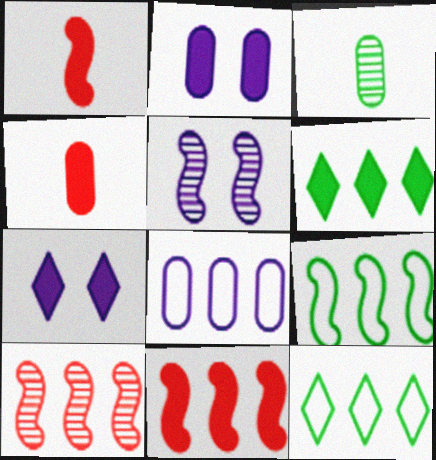[[1, 2, 6], 
[1, 5, 9], 
[4, 5, 12], 
[6, 8, 10]]